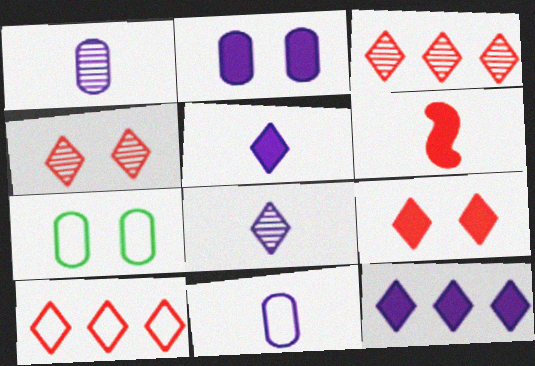[]